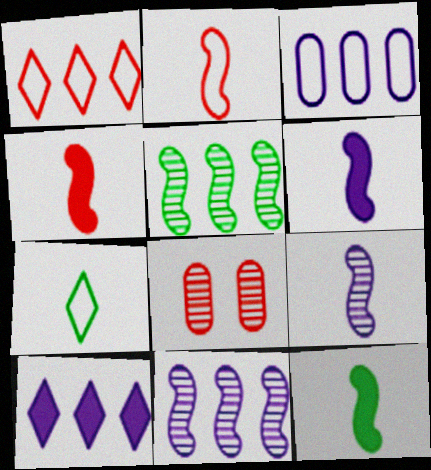[[1, 4, 8], 
[2, 9, 12], 
[3, 10, 11], 
[4, 6, 12]]